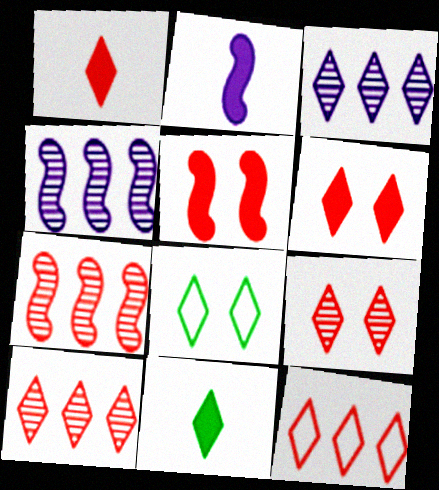[[1, 3, 8], 
[1, 9, 12]]